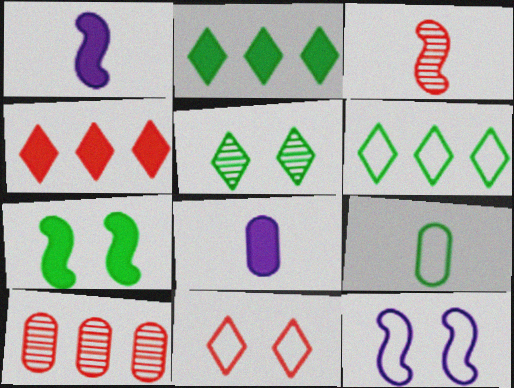[[4, 7, 8]]